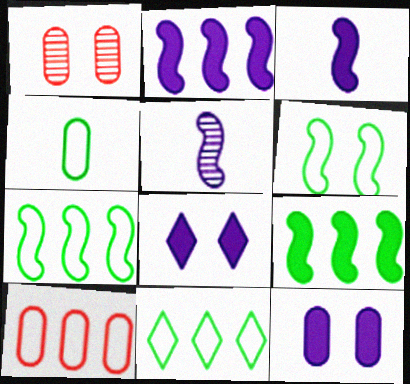[[1, 3, 11], 
[1, 6, 8], 
[4, 6, 11]]